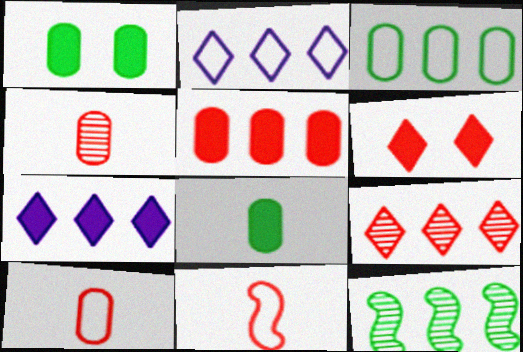[[2, 5, 12]]